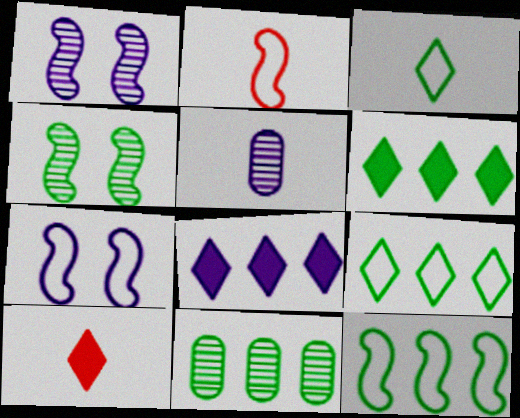[[2, 7, 12], 
[5, 7, 8], 
[6, 11, 12], 
[7, 10, 11]]